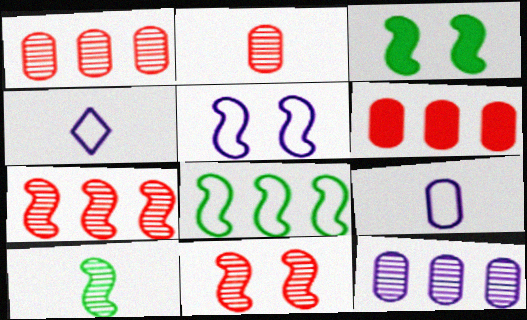[[1, 3, 4], 
[3, 5, 11], 
[3, 8, 10]]